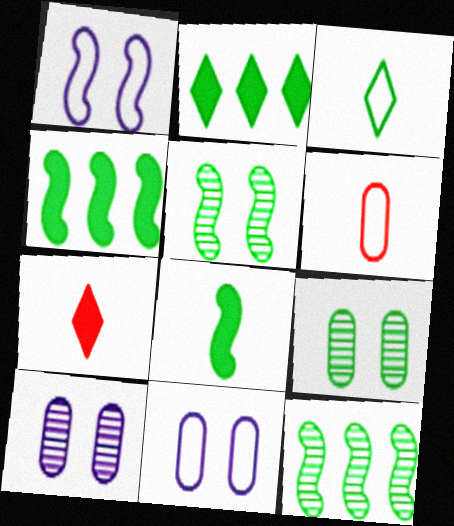[[3, 4, 9], 
[7, 11, 12]]